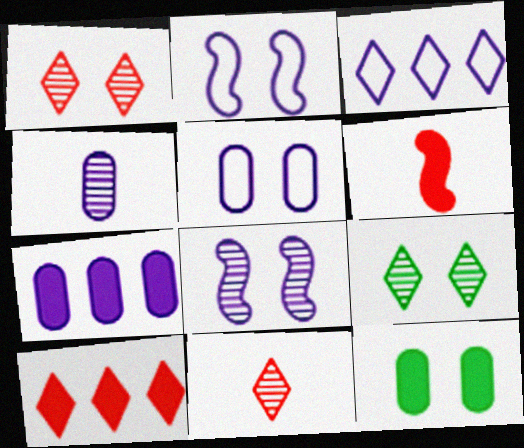[[1, 2, 12], 
[4, 5, 7]]